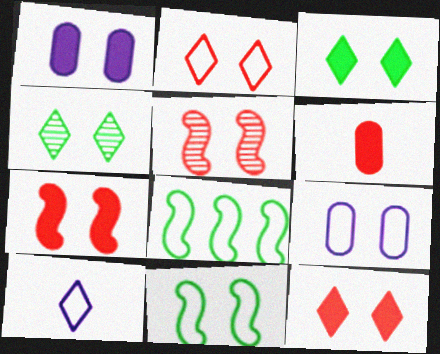[[1, 3, 7], 
[2, 9, 11], 
[3, 5, 9], 
[4, 7, 9]]